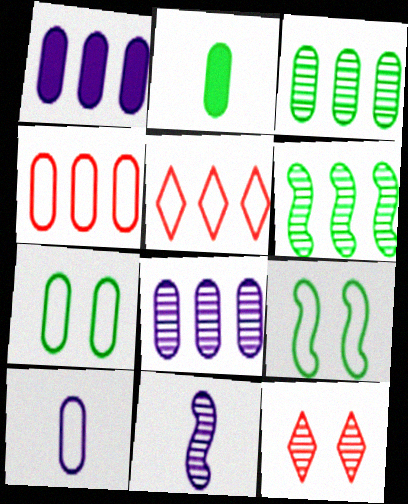[[1, 3, 4], 
[1, 5, 6], 
[2, 3, 7], 
[3, 11, 12], 
[4, 7, 10], 
[5, 9, 10]]